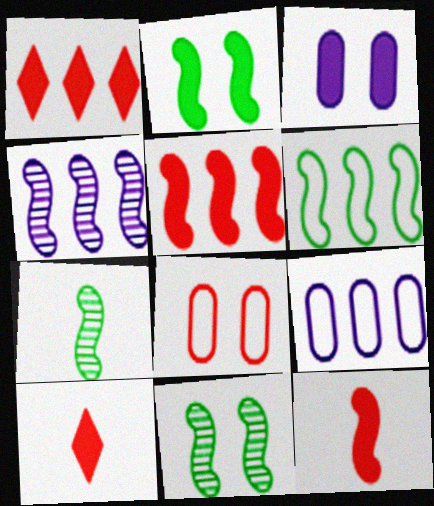[[2, 6, 7], 
[4, 5, 6], 
[9, 10, 11]]